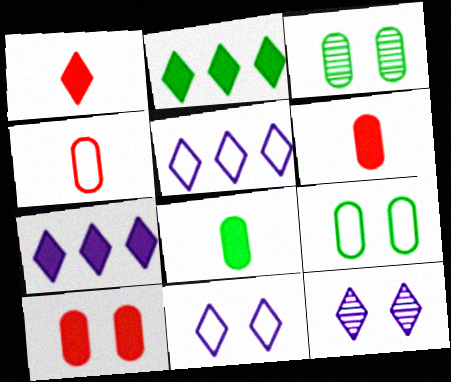[]